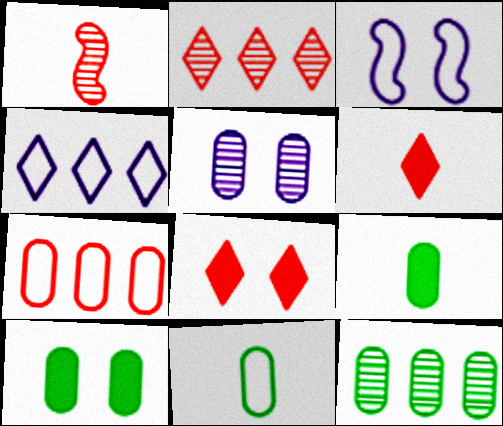[[1, 4, 10], 
[1, 7, 8], 
[2, 3, 9], 
[3, 6, 12], 
[5, 7, 9], 
[10, 11, 12]]